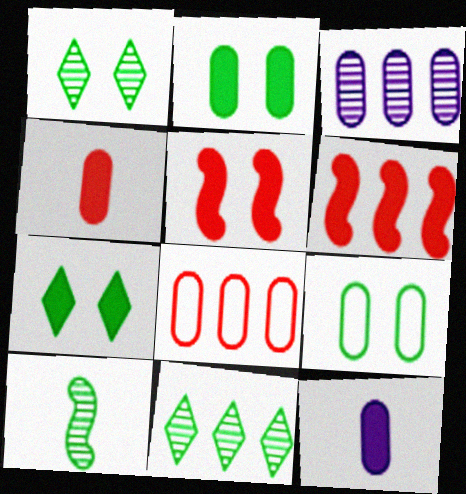[[3, 4, 9], 
[6, 7, 12]]